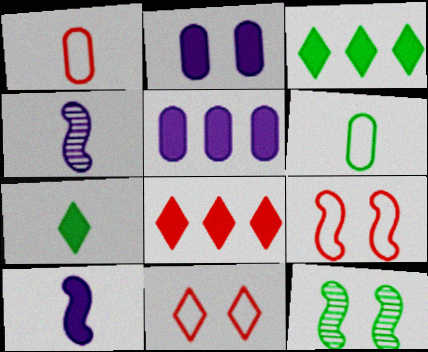[[1, 4, 7], 
[2, 11, 12], 
[3, 6, 12]]